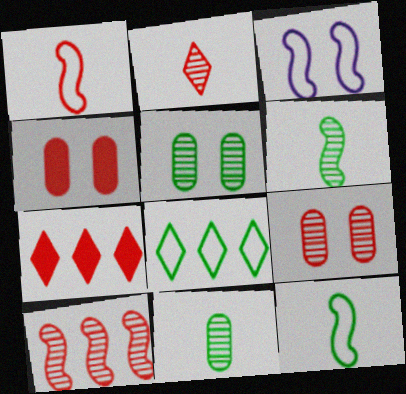[[1, 7, 9], 
[2, 9, 10], 
[3, 7, 11]]